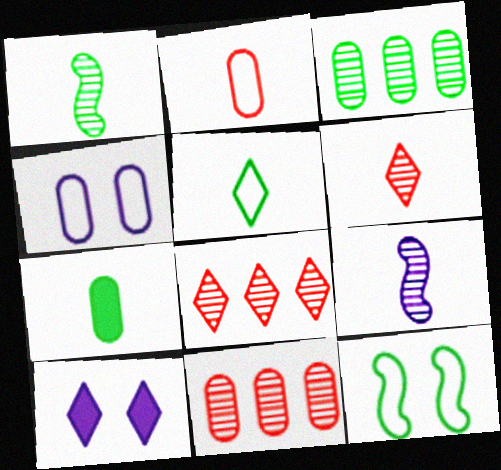[[1, 5, 7], 
[4, 7, 11], 
[5, 8, 10]]